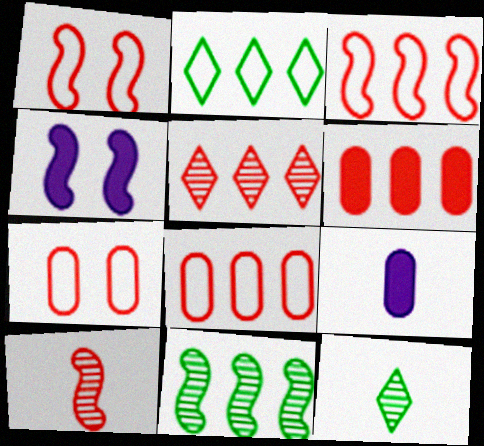[[3, 5, 6], 
[4, 8, 12]]